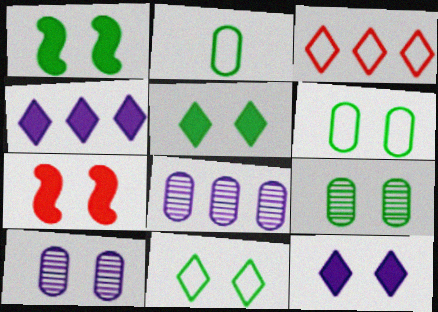[[1, 9, 11], 
[7, 10, 11]]